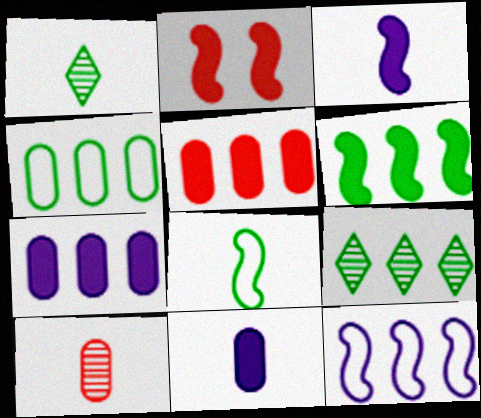[[2, 3, 6], 
[4, 6, 9], 
[5, 9, 12]]